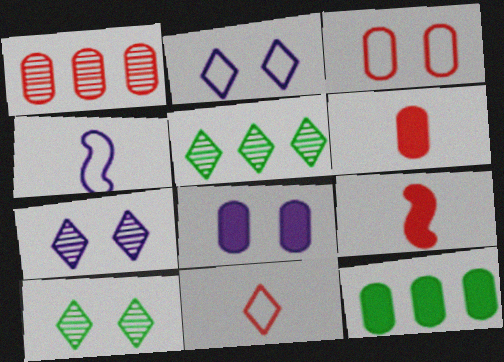[[1, 3, 6], 
[6, 8, 12]]